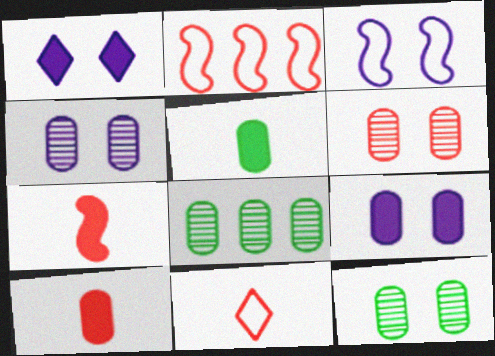[[1, 3, 4], 
[4, 6, 12]]